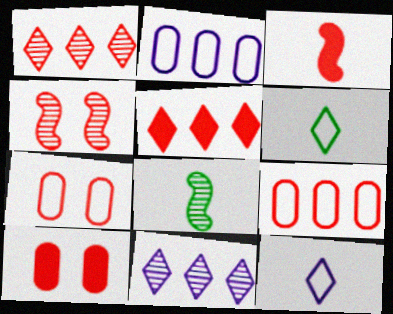[[1, 3, 7], 
[3, 5, 10]]